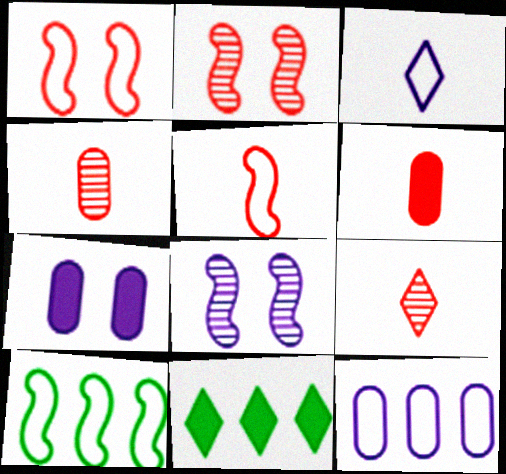[[5, 6, 9], 
[7, 9, 10]]